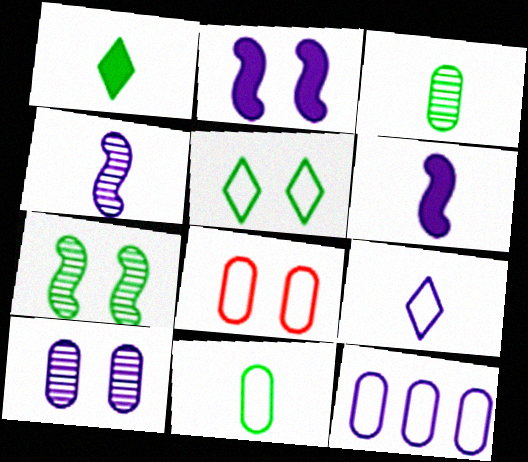[[8, 11, 12]]